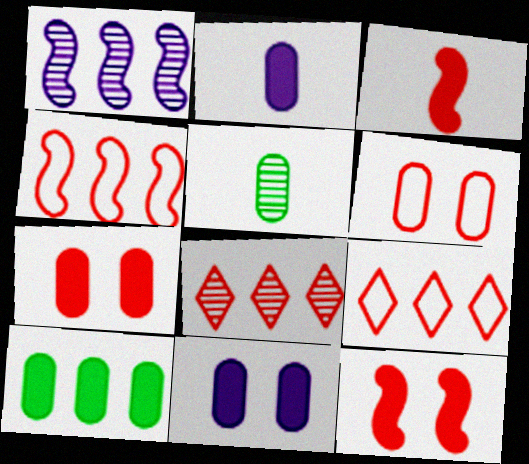[[1, 9, 10], 
[2, 7, 10], 
[3, 6, 8]]